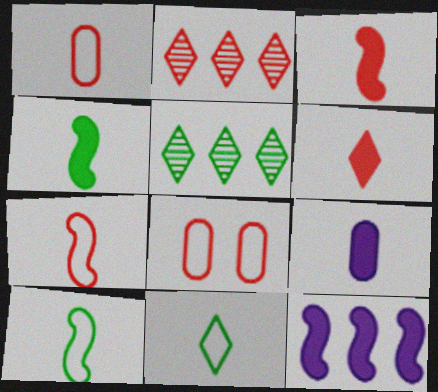[[2, 3, 8], 
[4, 6, 9]]